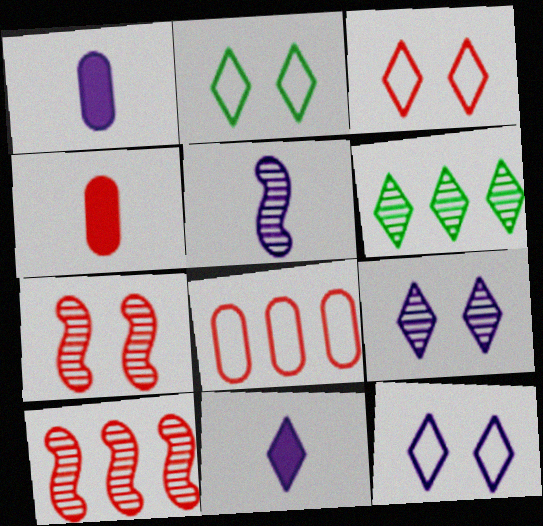[[1, 2, 10], 
[2, 3, 12], 
[3, 4, 10], 
[3, 6, 11]]